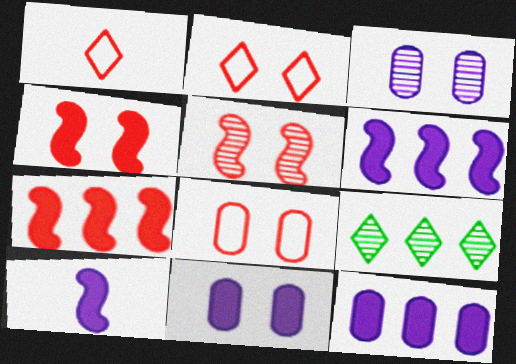[[8, 9, 10]]